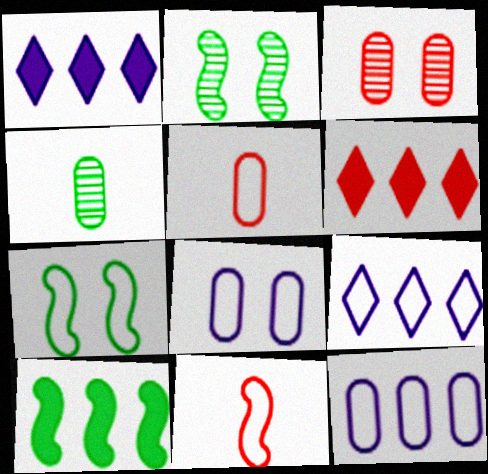[[1, 2, 5], 
[3, 6, 11], 
[5, 7, 9]]